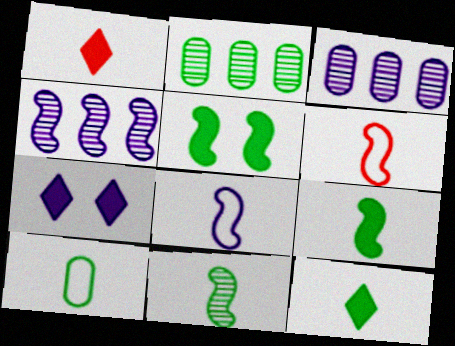[[2, 6, 7], 
[3, 7, 8], 
[4, 5, 6], 
[10, 11, 12]]